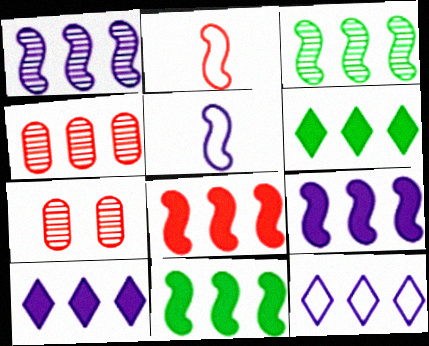[[4, 11, 12], 
[5, 6, 7], 
[8, 9, 11]]